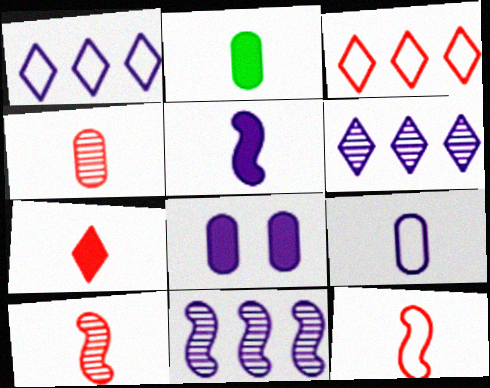[[2, 4, 9], 
[2, 5, 7], 
[4, 7, 12]]